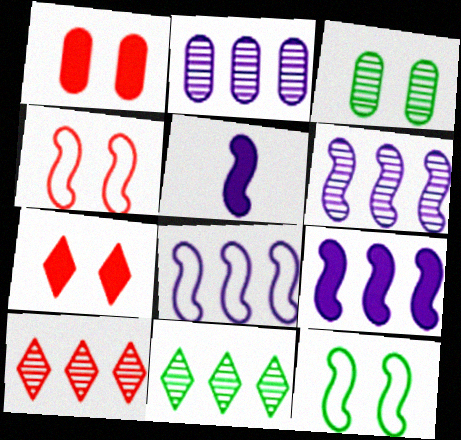[[6, 8, 9]]